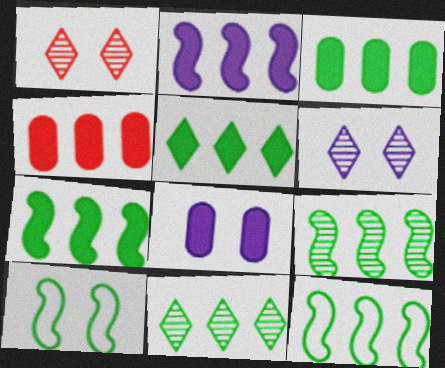[[1, 8, 10], 
[2, 4, 5], 
[3, 5, 7], 
[3, 11, 12], 
[7, 9, 12]]